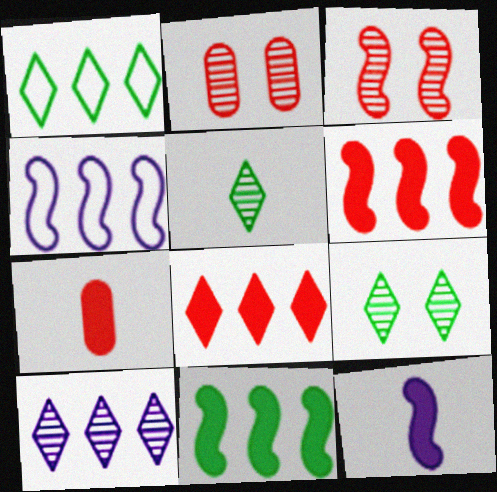[[1, 2, 12], 
[1, 8, 10], 
[4, 7, 9]]